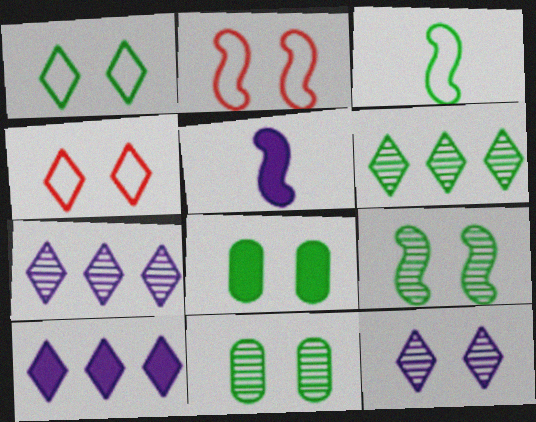[[1, 8, 9], 
[2, 8, 12], 
[3, 6, 8]]